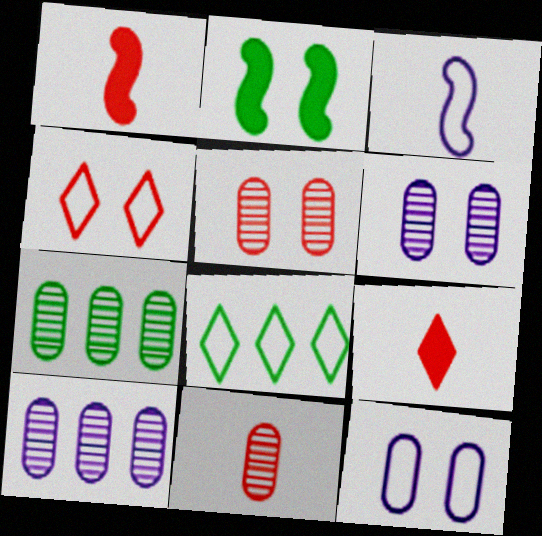[[1, 6, 8], 
[2, 4, 6], 
[6, 7, 11]]